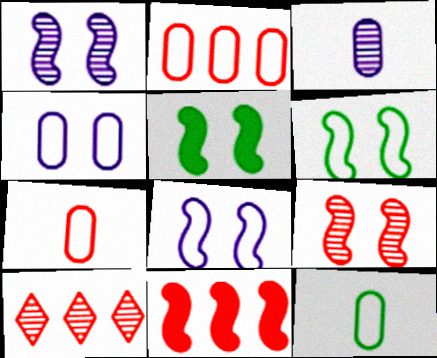[[2, 4, 12], 
[2, 10, 11], 
[5, 8, 9]]